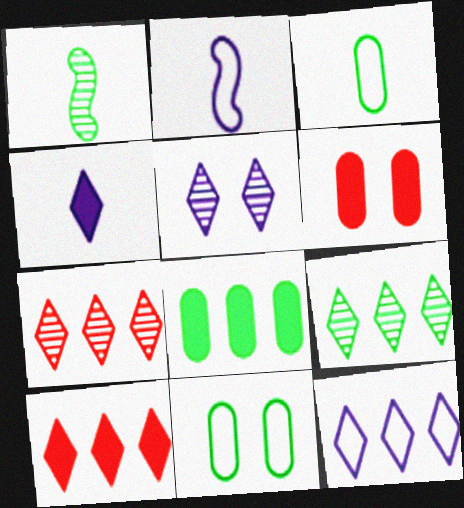[[1, 6, 12], 
[2, 6, 9], 
[4, 5, 12], 
[9, 10, 12]]